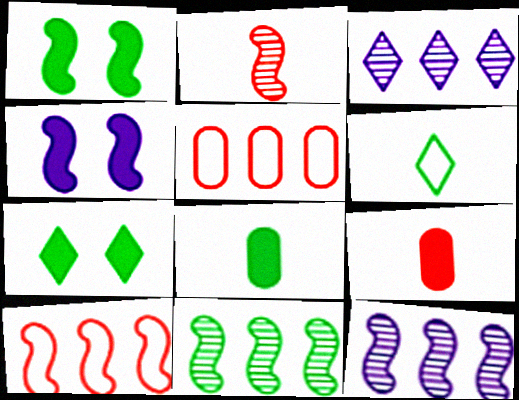[]